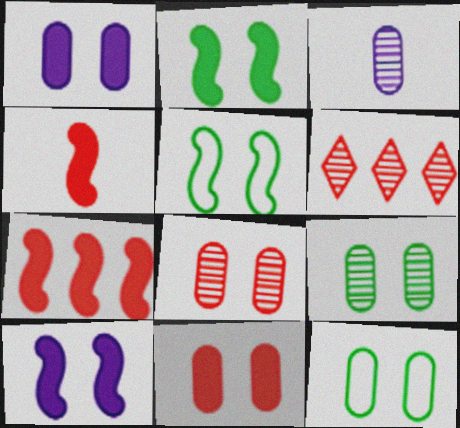[[1, 8, 12]]